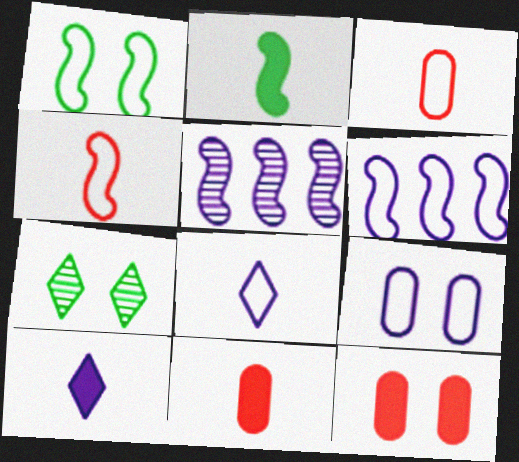[[1, 4, 6], 
[2, 10, 11], 
[5, 9, 10], 
[6, 7, 11], 
[6, 8, 9]]